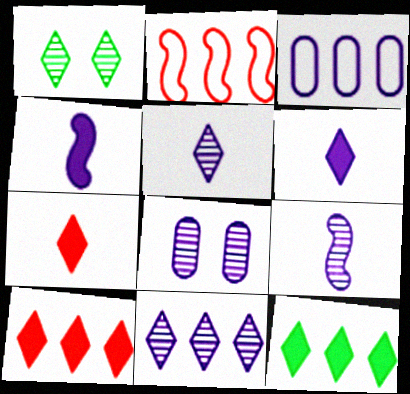[[8, 9, 11]]